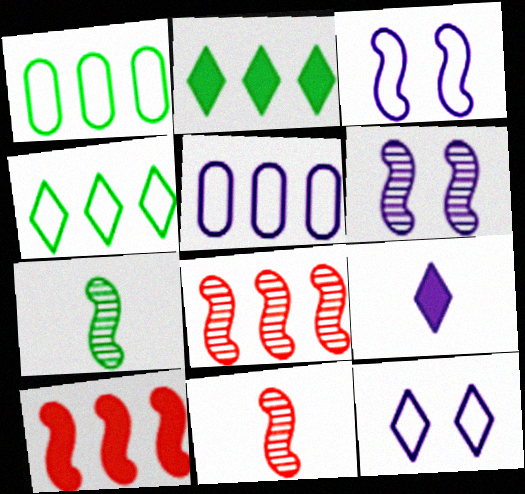[[2, 5, 8], 
[3, 7, 10], 
[5, 6, 9], 
[6, 7, 8]]